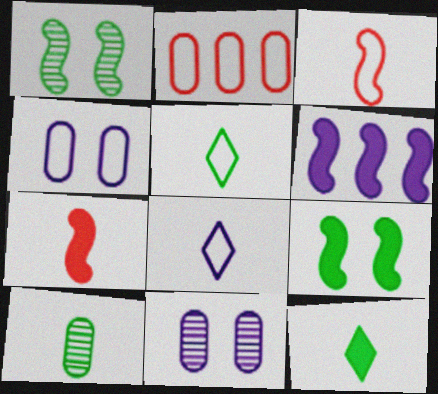[[1, 3, 6], 
[6, 7, 9], 
[6, 8, 11], 
[7, 8, 10]]